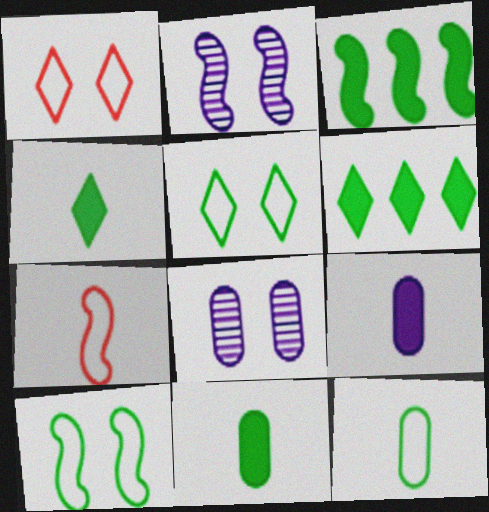[[2, 3, 7], 
[6, 7, 8]]